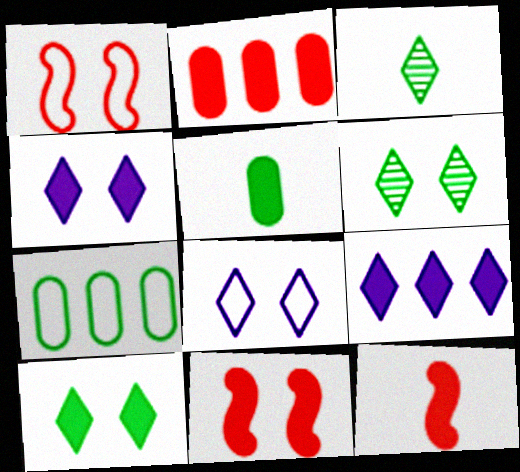[[5, 9, 11]]